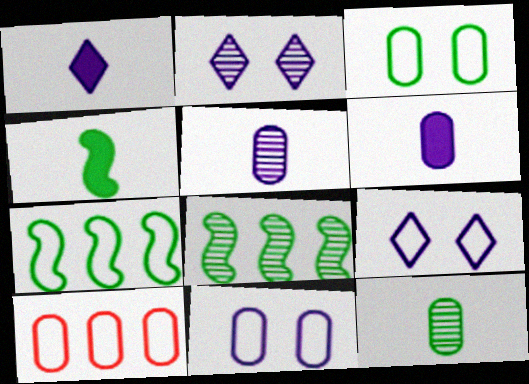[[2, 4, 10]]